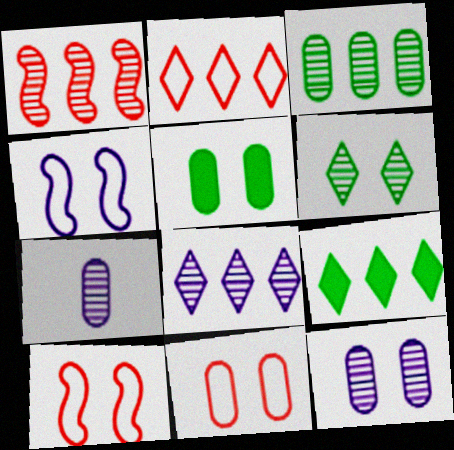[[1, 3, 8], 
[1, 6, 7], 
[2, 8, 9], 
[5, 11, 12], 
[7, 9, 10]]